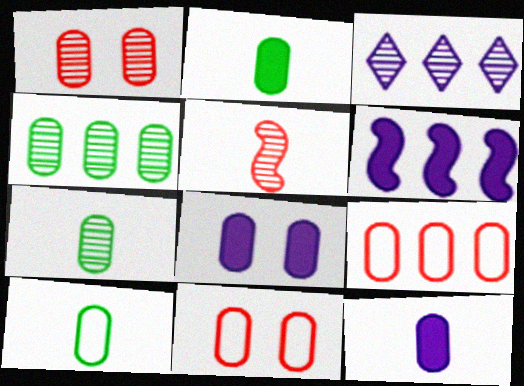[[2, 7, 10], 
[4, 11, 12], 
[7, 8, 9]]